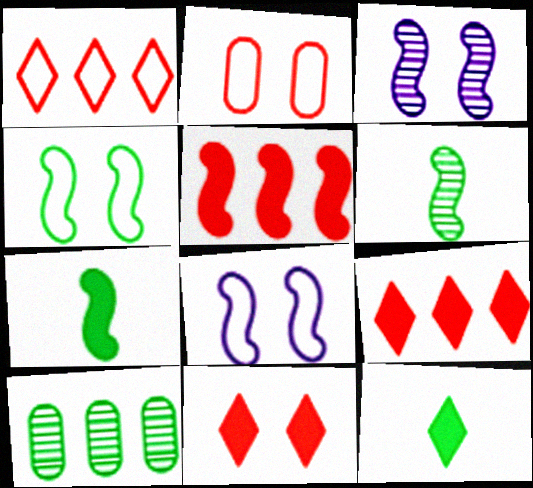[[4, 10, 12], 
[5, 6, 8]]